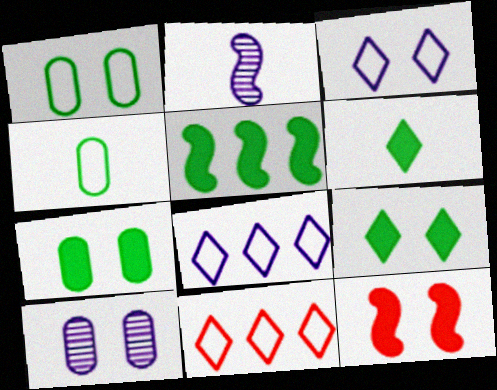[[2, 7, 11], 
[5, 6, 7]]